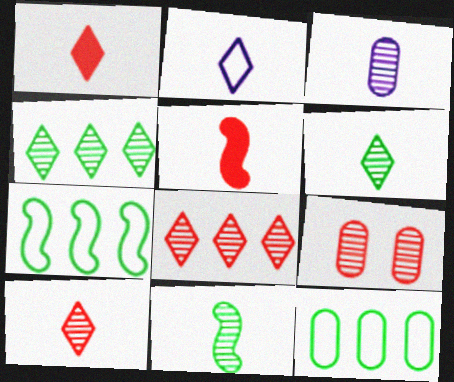[[1, 2, 6], 
[3, 10, 11]]